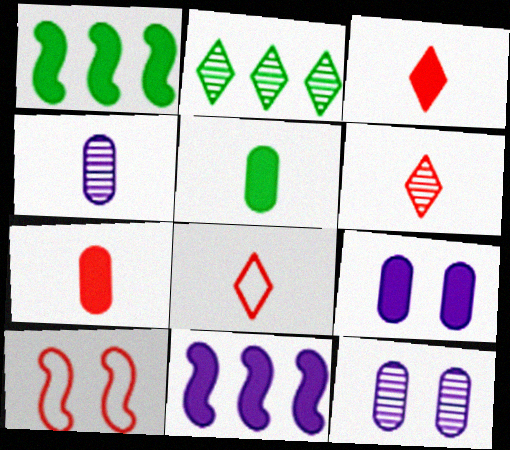[[1, 3, 9], 
[1, 8, 12], 
[3, 6, 8]]